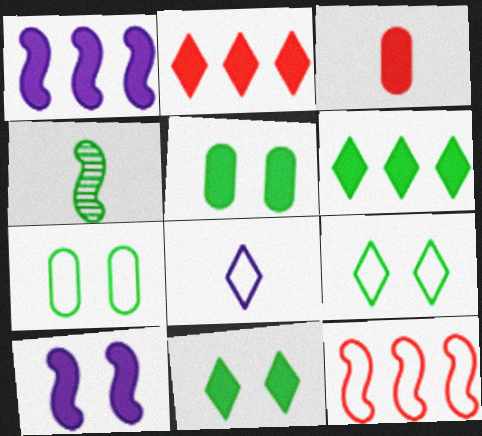[[1, 3, 11], 
[3, 4, 8], 
[3, 6, 10], 
[4, 6, 7], 
[4, 10, 12], 
[7, 8, 12]]